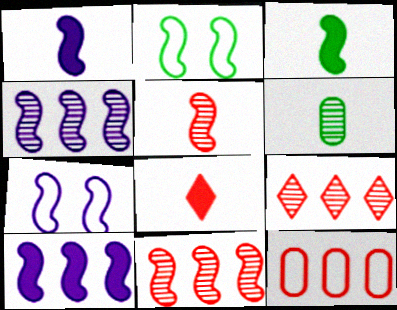[[1, 2, 11], 
[1, 4, 7], 
[2, 5, 10], 
[3, 7, 11]]